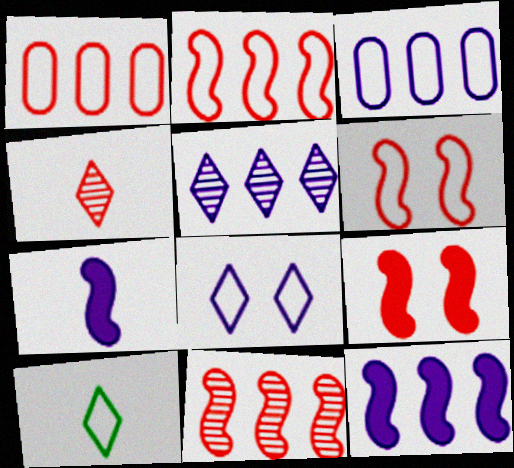[[1, 4, 9], 
[3, 5, 12], 
[3, 6, 10]]